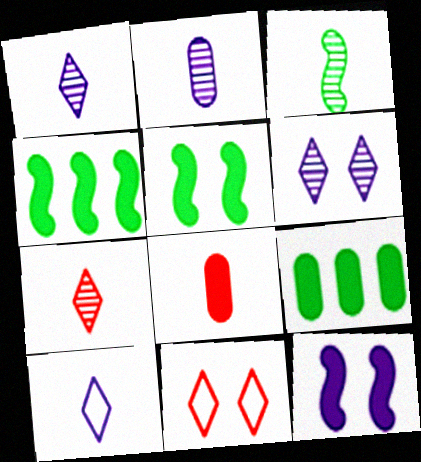[[2, 3, 7], 
[2, 4, 11], 
[3, 8, 10]]